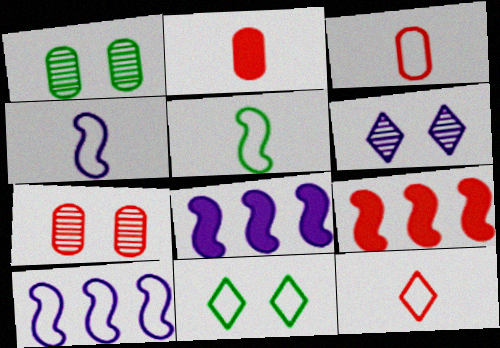[[1, 8, 12], 
[3, 10, 11], 
[7, 9, 12]]